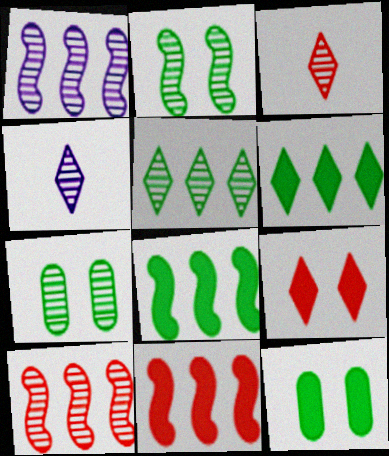[[1, 3, 7], 
[4, 7, 10]]